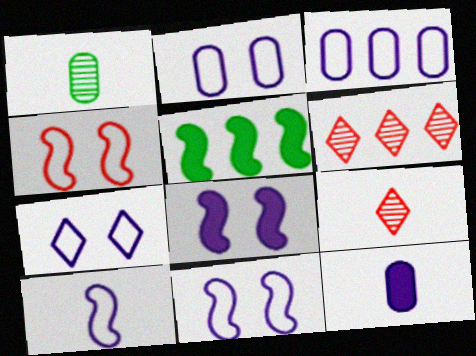[[2, 5, 9], 
[2, 7, 11], 
[3, 5, 6], 
[3, 7, 10]]